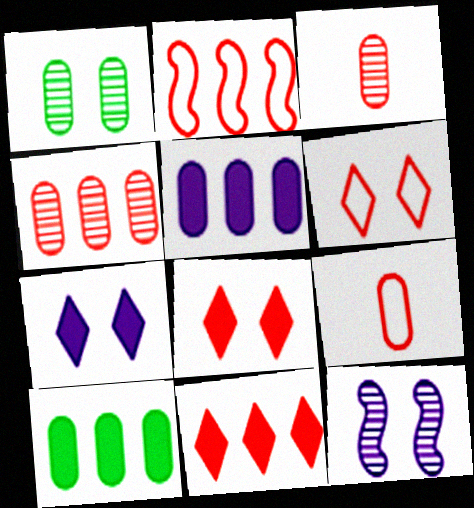[[1, 5, 9], 
[2, 3, 8], 
[2, 4, 11], 
[2, 6, 9]]